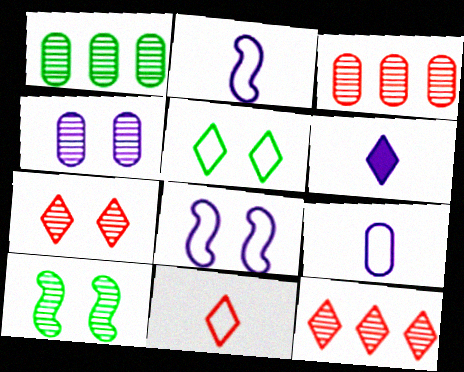[[4, 7, 10], 
[5, 6, 12]]